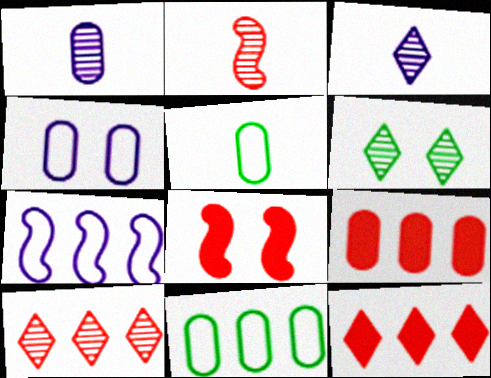[[3, 6, 10], 
[3, 8, 11], 
[4, 6, 8]]